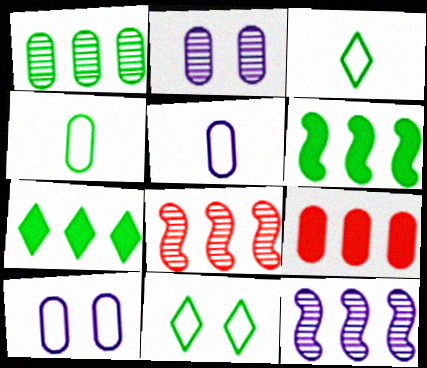[[2, 4, 9]]